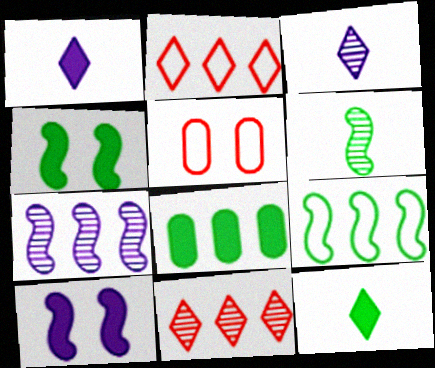[[2, 7, 8], 
[4, 6, 9], 
[4, 8, 12], 
[5, 7, 12]]